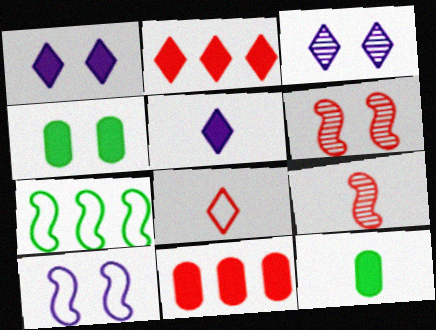[[6, 8, 11]]